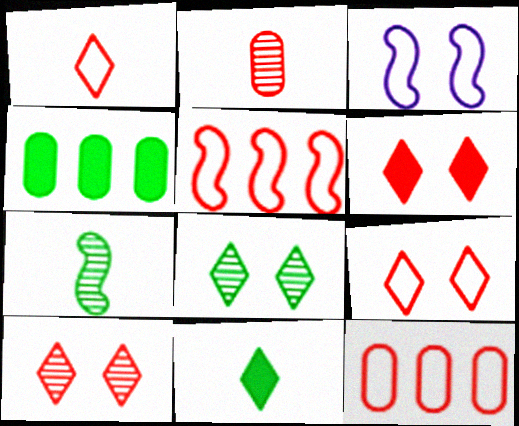[[2, 5, 6], 
[6, 9, 10]]